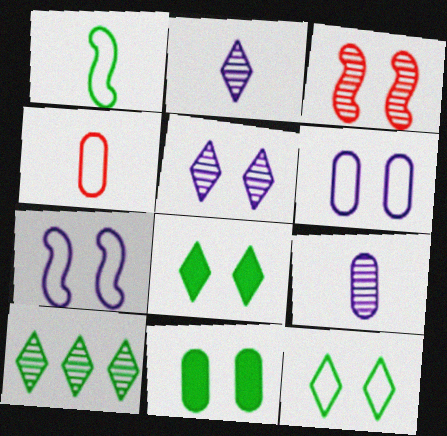[[1, 10, 11], 
[3, 6, 8], 
[3, 9, 10]]